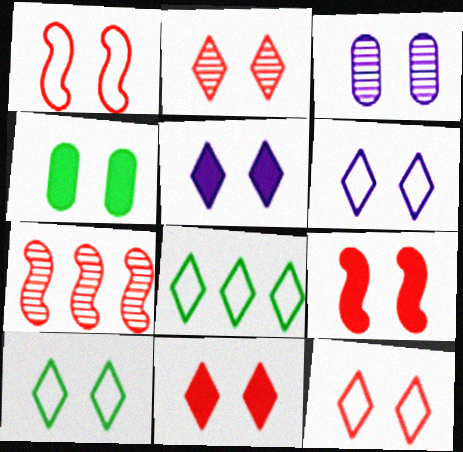[[2, 5, 10], 
[2, 11, 12], 
[3, 9, 10], 
[4, 5, 9], 
[6, 10, 12]]